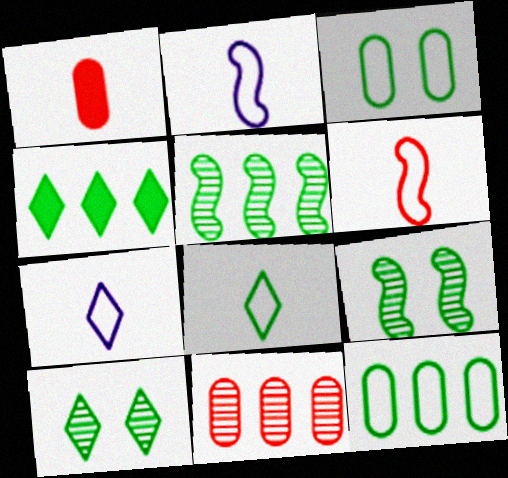[[4, 5, 12], 
[4, 8, 10]]